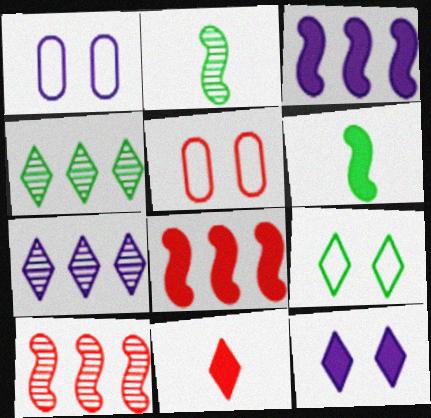[[5, 6, 7], 
[5, 10, 11], 
[7, 9, 11]]